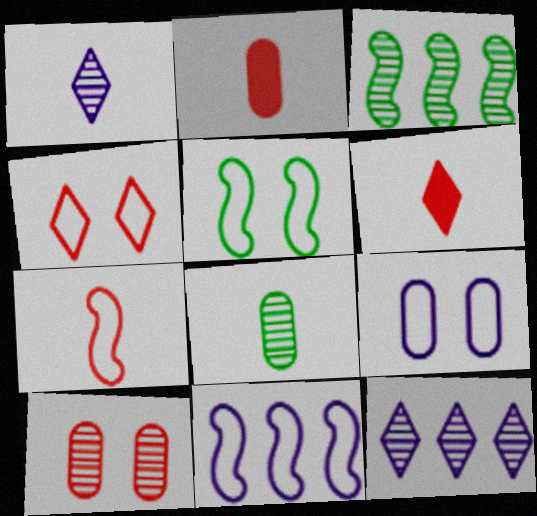[[1, 3, 10], 
[2, 5, 12], 
[3, 6, 9], 
[4, 5, 9], 
[5, 7, 11]]